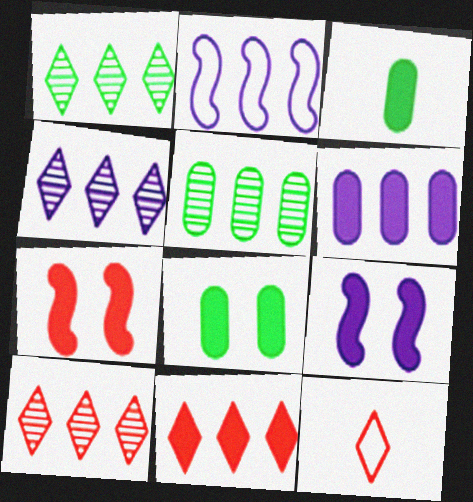[[1, 4, 10], 
[2, 4, 6], 
[2, 5, 11], 
[3, 9, 11], 
[5, 9, 12]]